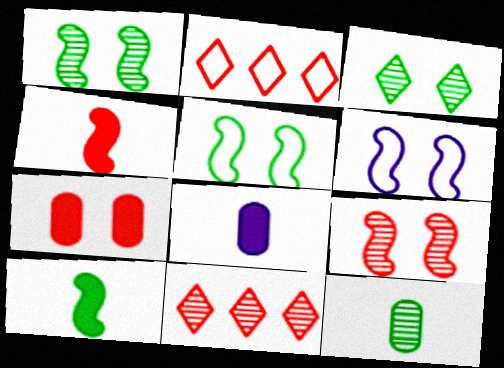[[1, 2, 8], 
[3, 6, 7], 
[5, 8, 11]]